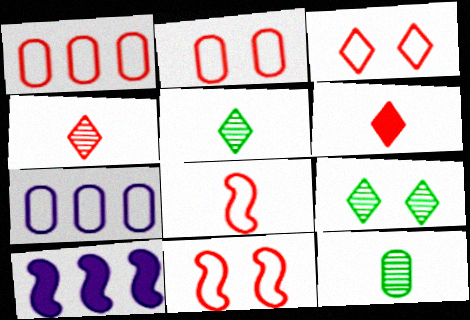[[1, 3, 8], 
[2, 3, 11], 
[2, 5, 10], 
[3, 10, 12]]